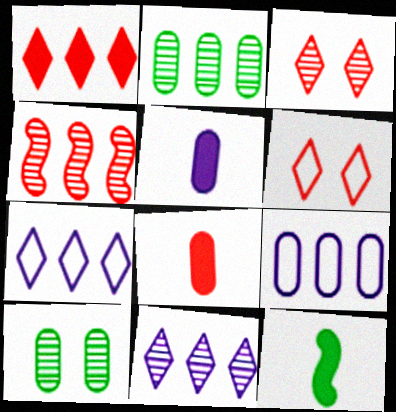[[2, 4, 11], 
[3, 9, 12], 
[4, 6, 8], 
[8, 9, 10]]